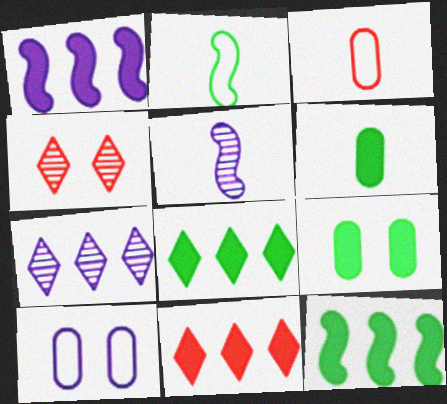[]